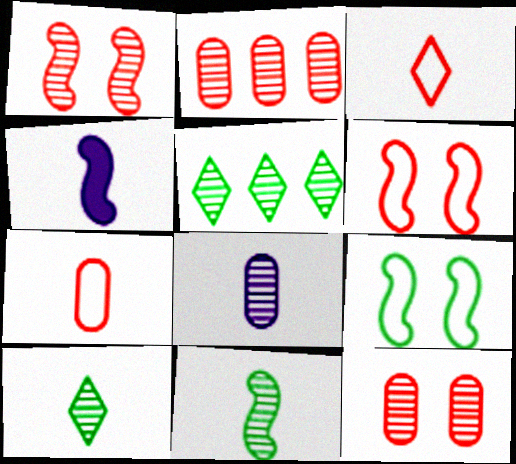[[1, 5, 8], 
[4, 7, 10]]